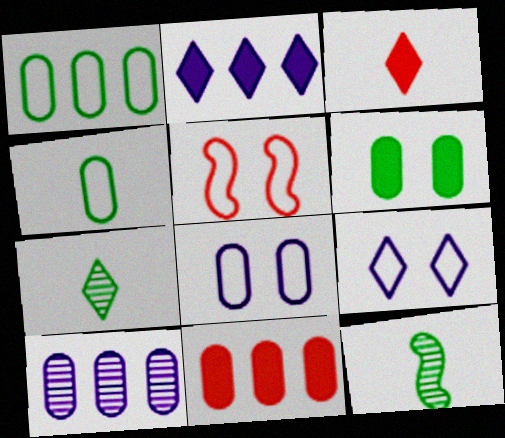[[1, 10, 11], 
[9, 11, 12]]